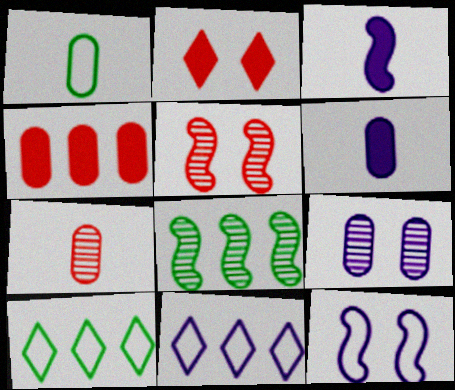[[1, 4, 9], 
[1, 6, 7], 
[3, 9, 11], 
[4, 8, 11], 
[5, 6, 10]]